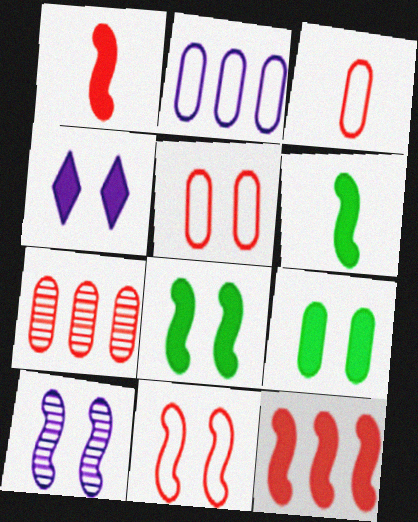[[8, 10, 11]]